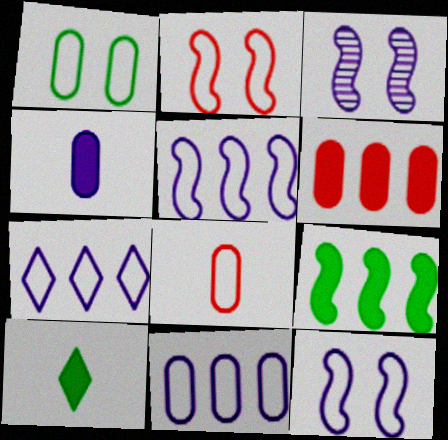[[1, 8, 11], 
[3, 4, 7], 
[5, 7, 11]]